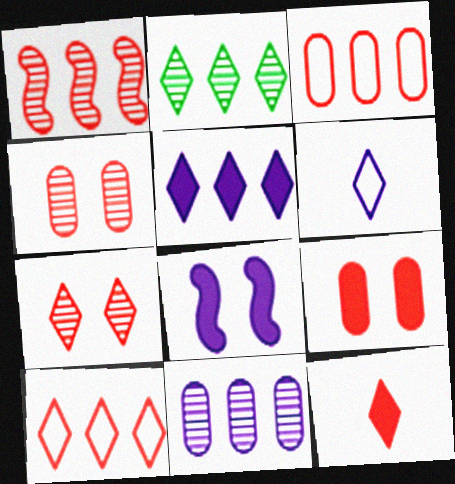[[1, 2, 11], 
[2, 5, 10], 
[6, 8, 11], 
[7, 10, 12]]